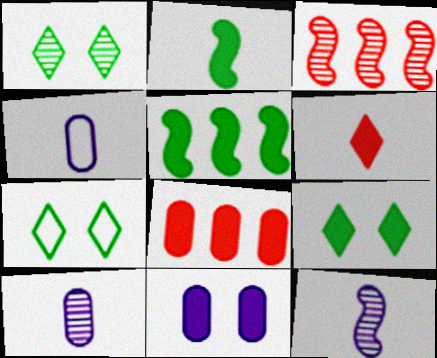[[1, 3, 10], 
[1, 7, 9], 
[3, 4, 9], 
[5, 6, 11], 
[7, 8, 12]]